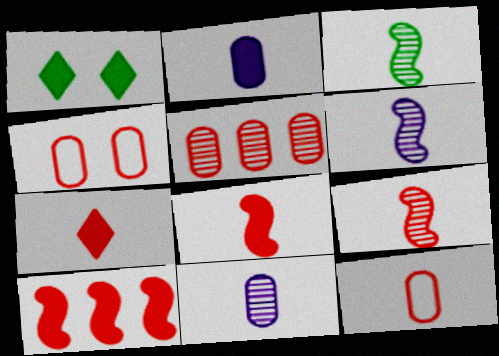[[1, 2, 10], 
[3, 6, 9], 
[7, 9, 12]]